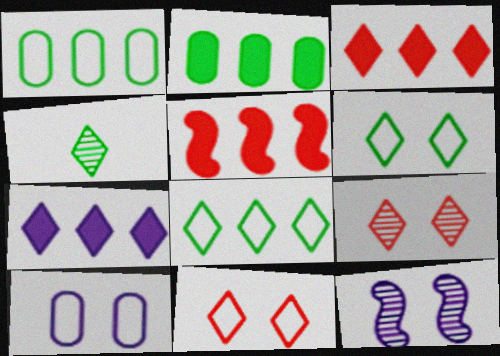[[2, 5, 7], 
[4, 5, 10], 
[4, 7, 11]]